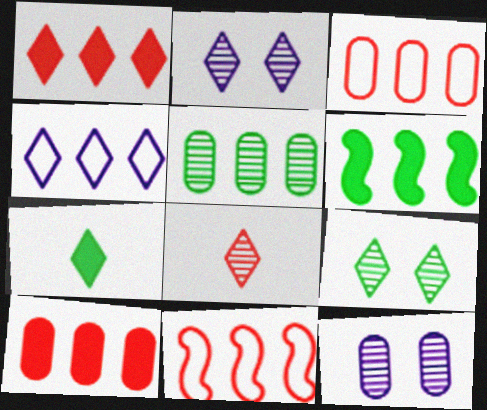[[7, 11, 12]]